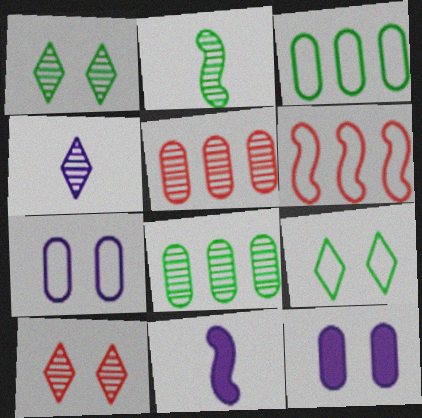[[1, 2, 8], 
[3, 10, 11], 
[5, 9, 11]]